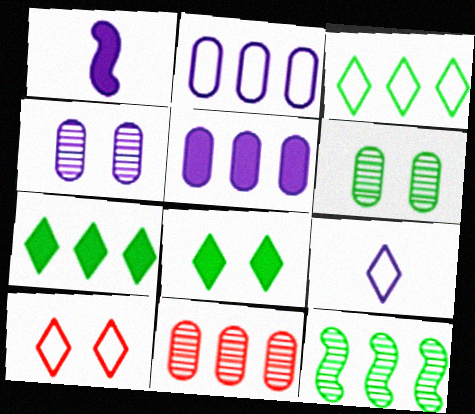[[3, 9, 10]]